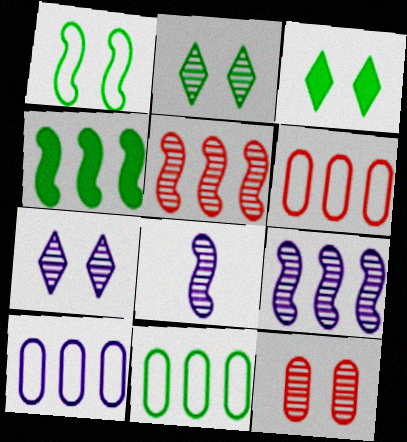[[3, 6, 8], 
[6, 10, 11]]